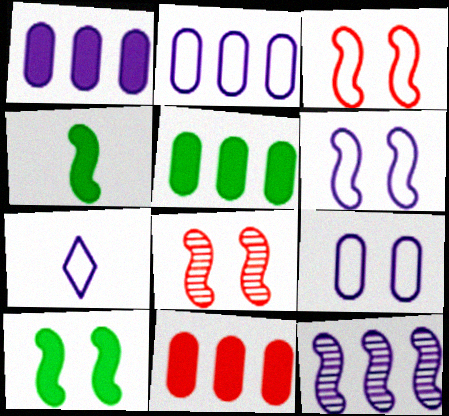[[1, 5, 11], 
[2, 6, 7], 
[3, 4, 12], 
[5, 7, 8], 
[6, 8, 10]]